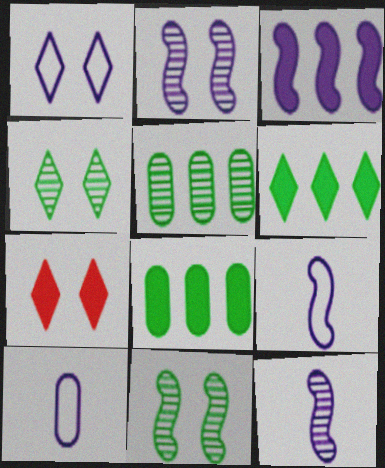[[1, 4, 7], 
[2, 3, 9], 
[5, 7, 9]]